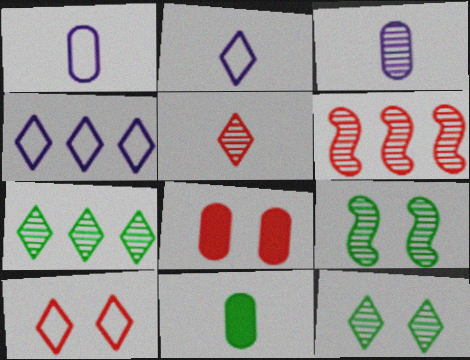[[3, 6, 12]]